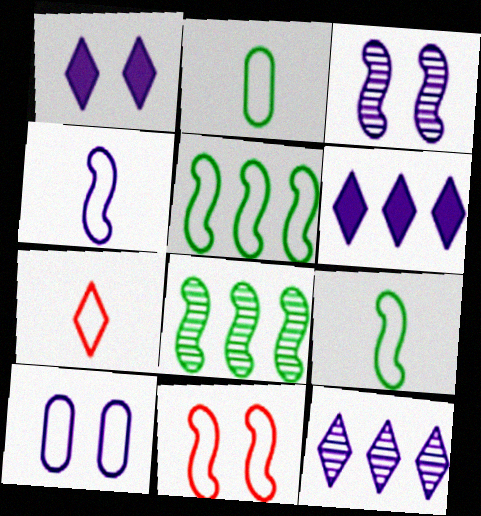[[1, 3, 10], 
[2, 4, 7], 
[4, 5, 11], 
[5, 7, 10]]